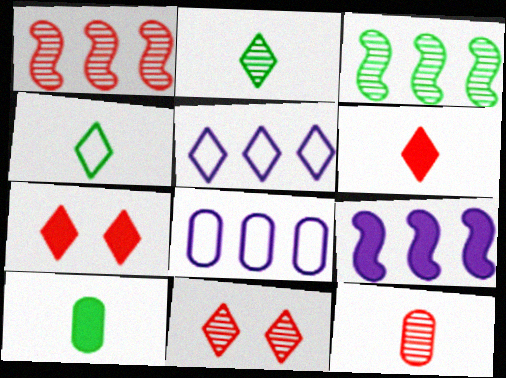[[1, 11, 12], 
[2, 5, 7], 
[7, 9, 10]]